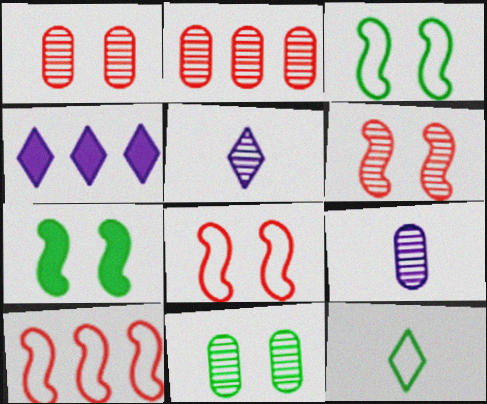[[2, 9, 11]]